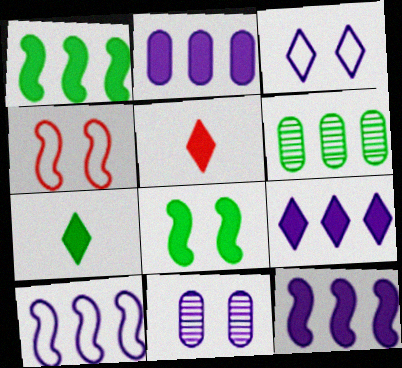[[2, 5, 8], 
[2, 9, 12]]